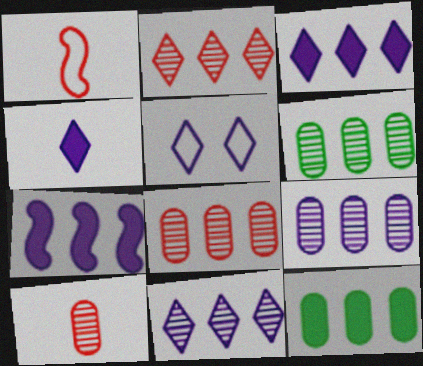[[4, 5, 11], 
[6, 8, 9]]